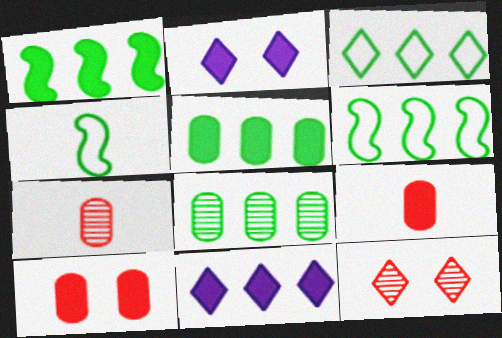[[1, 2, 9], 
[1, 3, 8], 
[2, 6, 7]]